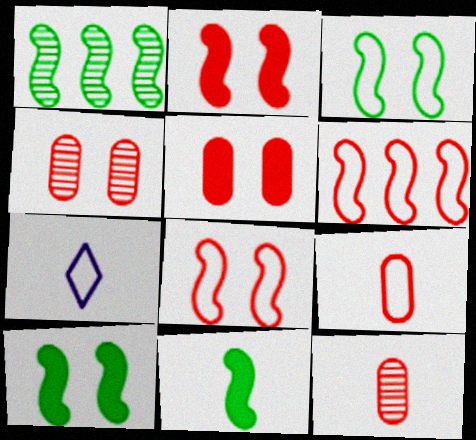[[1, 3, 11], 
[1, 5, 7], 
[7, 11, 12]]